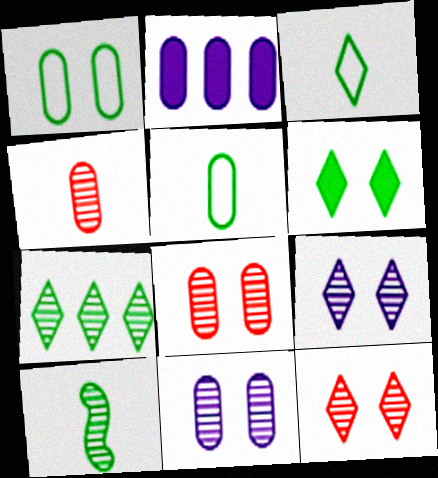[[1, 2, 4], 
[2, 5, 8], 
[3, 6, 7]]